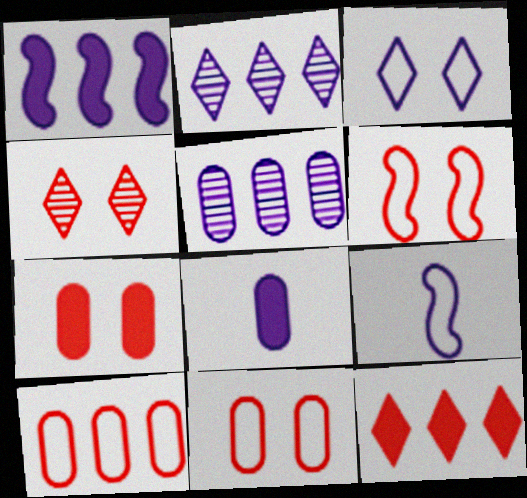[[4, 6, 7]]